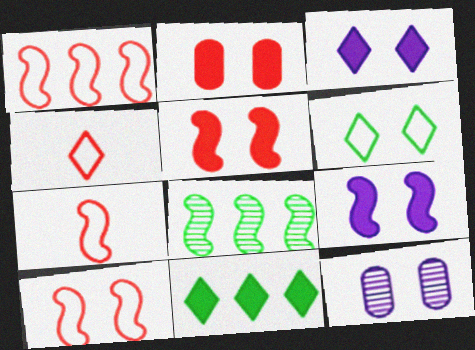[[1, 7, 10], 
[5, 6, 12], 
[7, 8, 9], 
[7, 11, 12]]